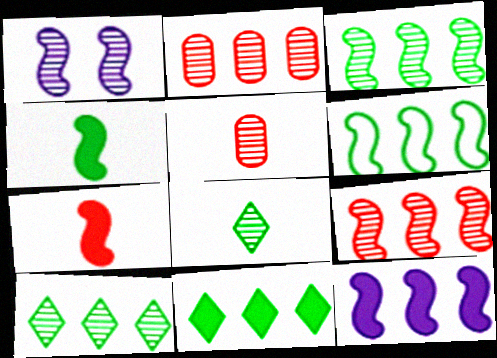[[1, 2, 8], 
[1, 5, 10], 
[1, 6, 7], 
[6, 9, 12]]